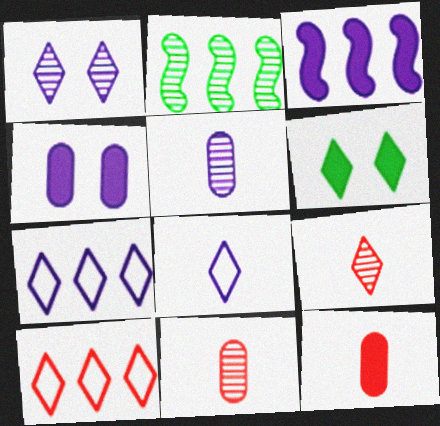[[1, 2, 11], 
[3, 6, 12], 
[6, 7, 9]]